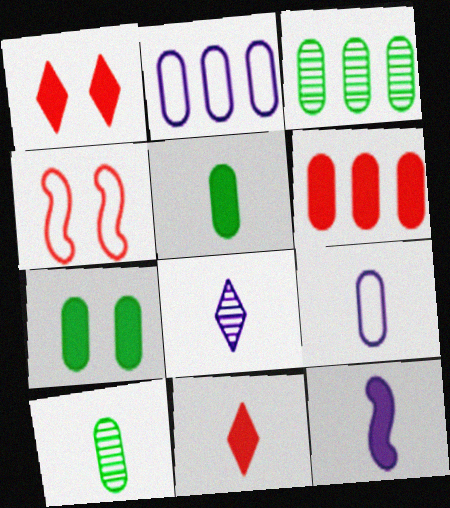[[2, 3, 6], 
[5, 11, 12], 
[8, 9, 12]]